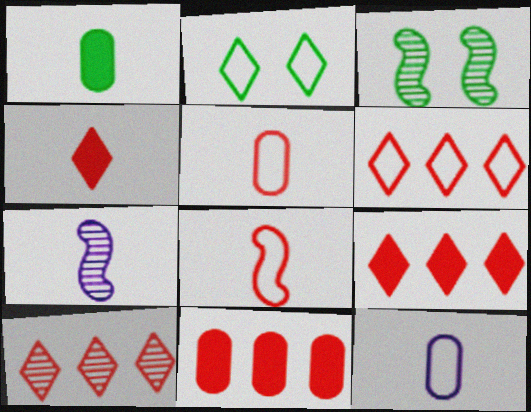[[2, 7, 11], 
[3, 9, 12], 
[6, 9, 10]]